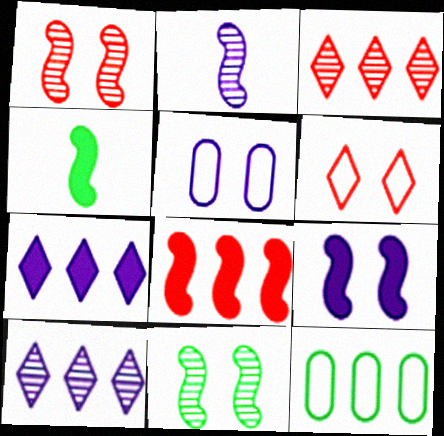[[2, 5, 7], 
[3, 4, 5], 
[4, 8, 9], 
[8, 10, 12]]